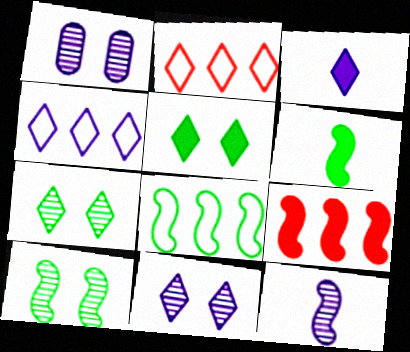[[1, 2, 6], 
[2, 3, 7], 
[3, 4, 11], 
[6, 8, 10]]